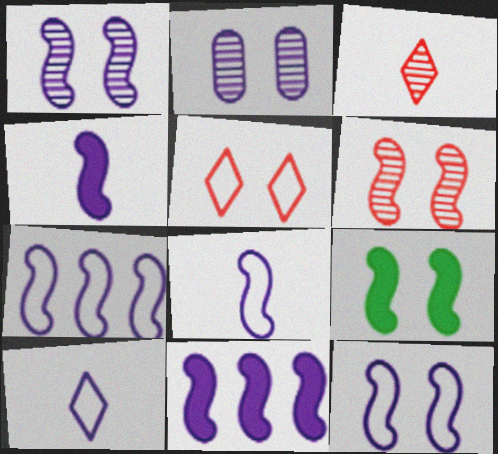[[1, 4, 7], 
[1, 8, 11], 
[2, 5, 9], 
[2, 10, 11], 
[6, 9, 12], 
[7, 8, 12]]